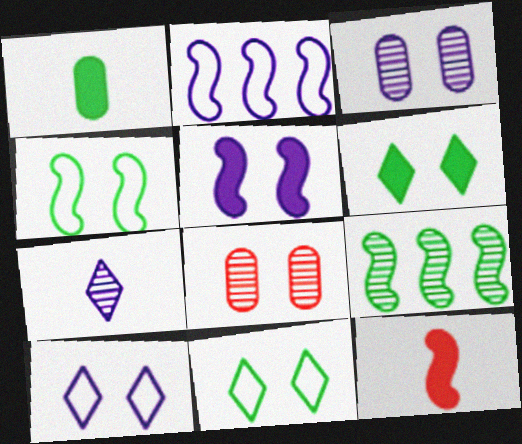[[1, 9, 11], 
[3, 5, 10], 
[5, 8, 11], 
[7, 8, 9]]